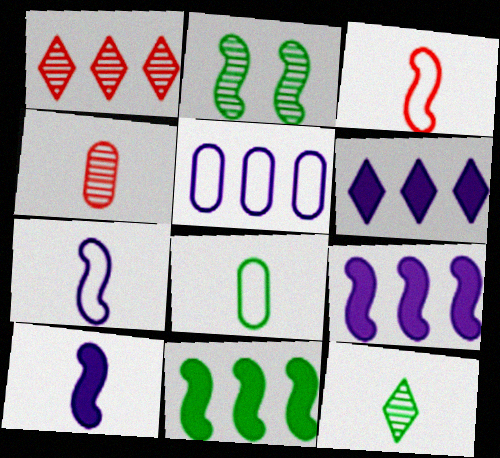[[1, 5, 11], 
[2, 3, 9]]